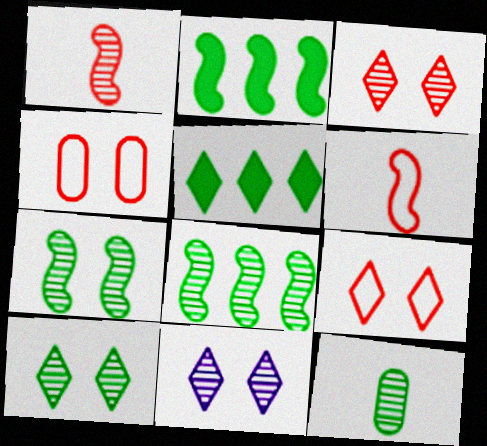[[3, 10, 11], 
[8, 10, 12]]